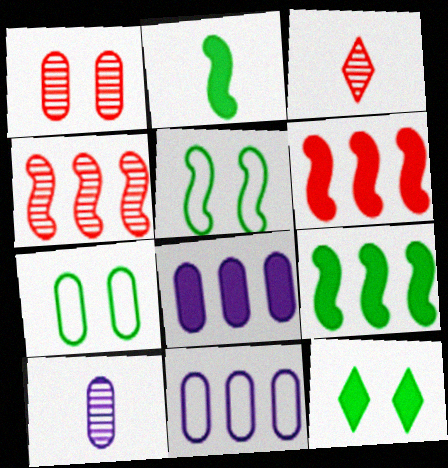[[1, 3, 4], 
[3, 5, 8]]